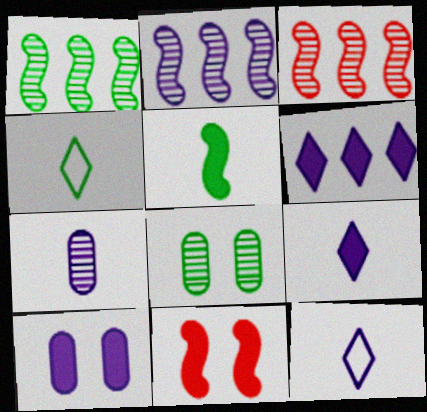[[1, 2, 3], 
[2, 10, 12], 
[3, 4, 10]]